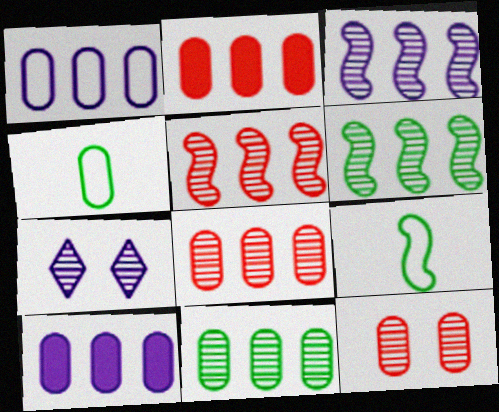[[1, 2, 11], 
[2, 7, 9], 
[3, 5, 6], 
[4, 10, 12]]